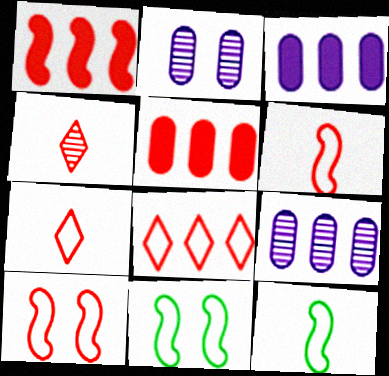[[3, 4, 11], 
[4, 5, 10]]